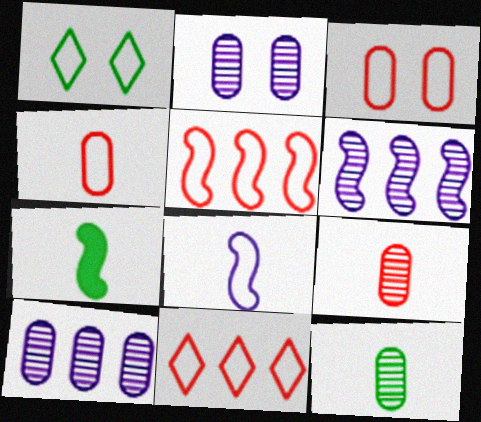[[2, 7, 11]]